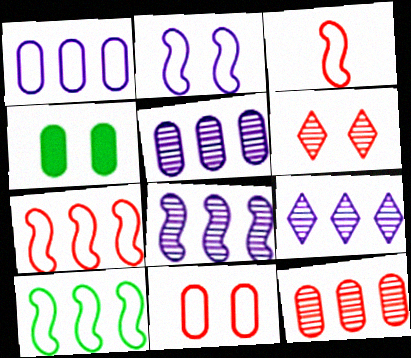[[2, 3, 10], 
[2, 4, 6], 
[3, 4, 9], 
[5, 8, 9]]